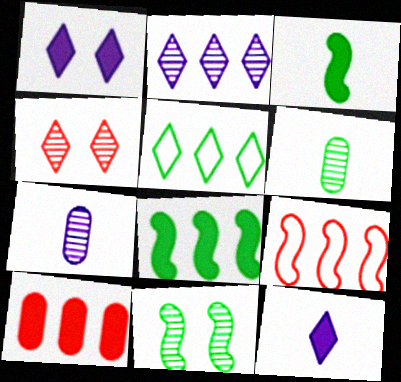[[1, 3, 10], 
[1, 6, 9], 
[4, 5, 12]]